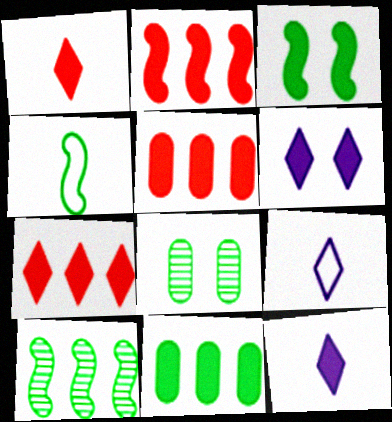[[2, 5, 7], 
[2, 8, 9], 
[3, 4, 10], 
[3, 5, 12]]